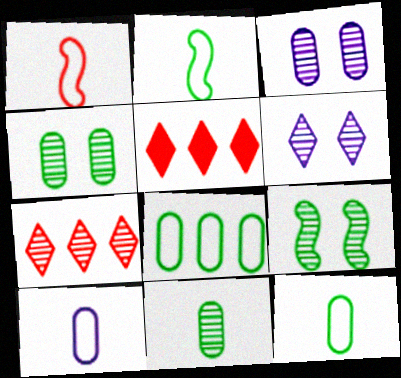[[2, 3, 5], 
[5, 9, 10]]